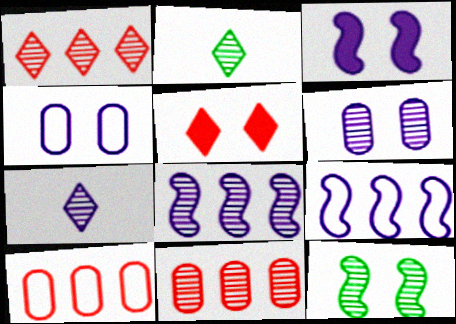[[2, 3, 10], 
[4, 5, 12], 
[6, 7, 8], 
[7, 11, 12]]